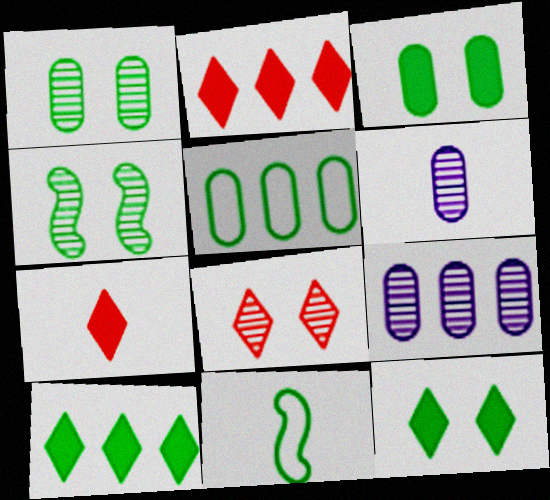[[1, 10, 11], 
[6, 7, 11]]